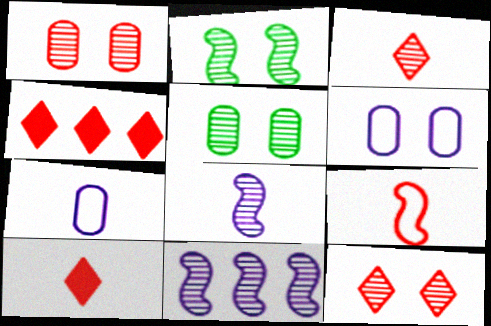[[1, 4, 9], 
[2, 4, 7], 
[3, 5, 11]]